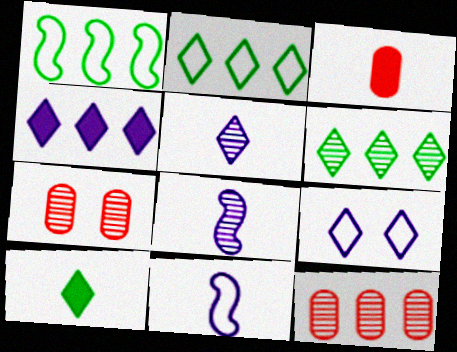[[1, 4, 12], 
[4, 5, 9], 
[6, 7, 8]]